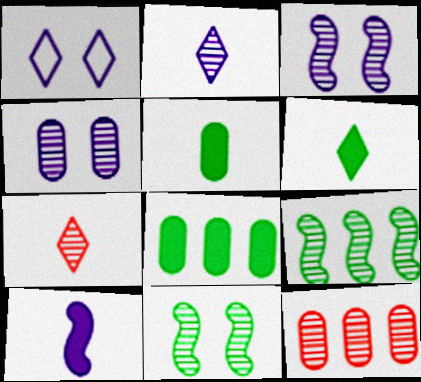[[2, 11, 12], 
[4, 7, 9]]